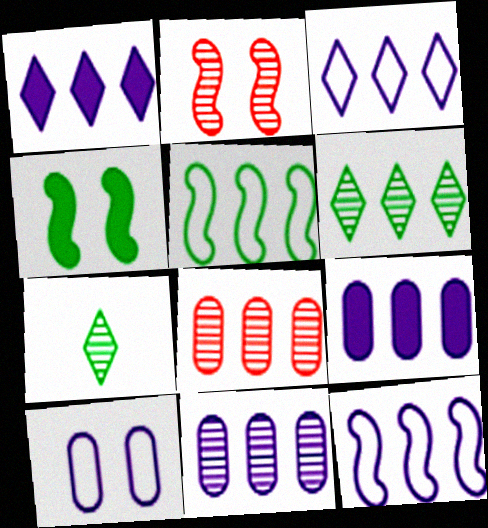[[1, 5, 8], 
[1, 11, 12], 
[2, 7, 11]]